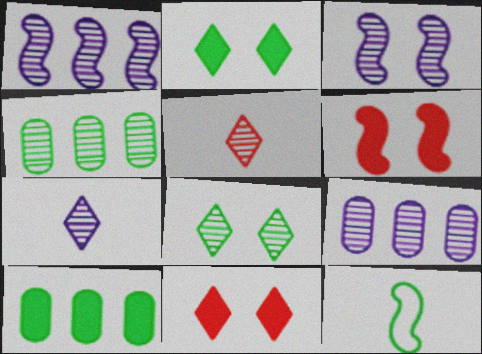[[1, 6, 12], 
[2, 4, 12], 
[3, 4, 5], 
[3, 7, 9], 
[8, 10, 12], 
[9, 11, 12]]